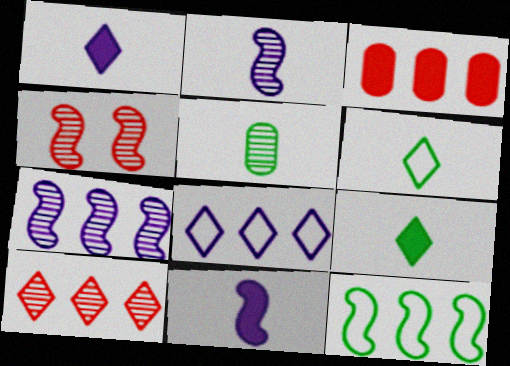[[4, 11, 12]]